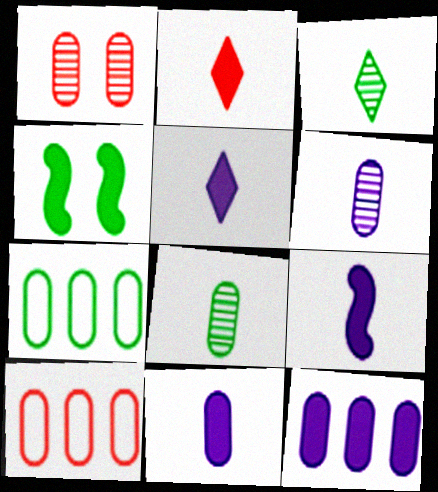[[1, 7, 11], 
[2, 4, 12], 
[3, 4, 7], 
[5, 9, 11]]